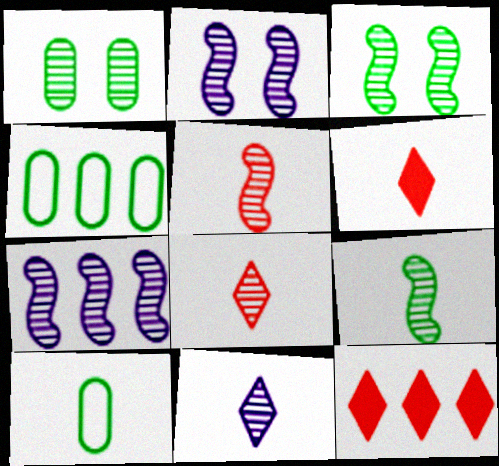[[1, 7, 8], 
[2, 4, 6], 
[2, 10, 12], 
[3, 5, 7], 
[4, 7, 12]]